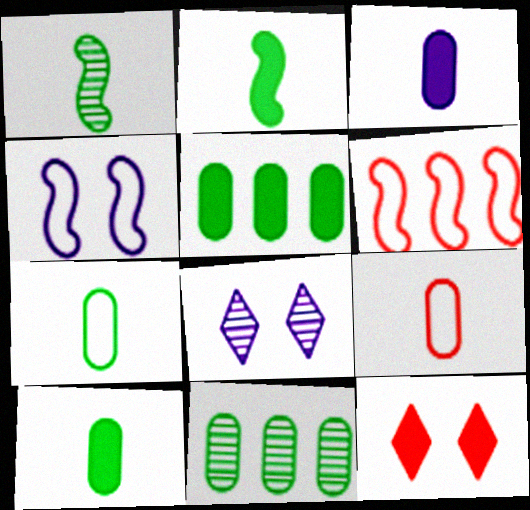[[6, 8, 10]]